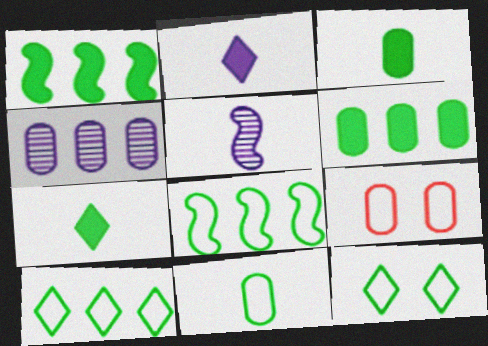[[3, 4, 9], 
[8, 11, 12]]